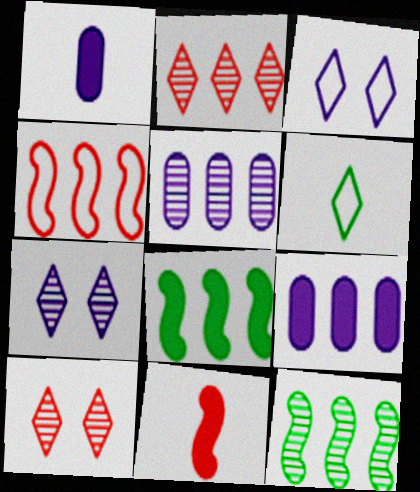[[2, 5, 12]]